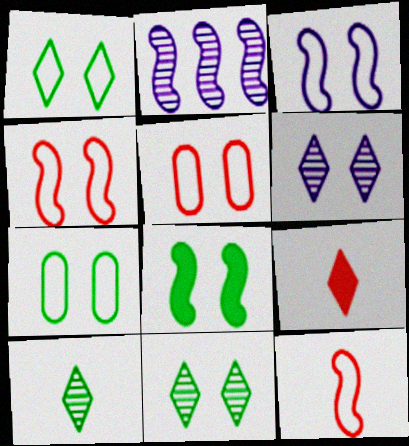[[1, 3, 5], 
[2, 7, 9], 
[2, 8, 12], 
[5, 6, 8], 
[7, 8, 11]]